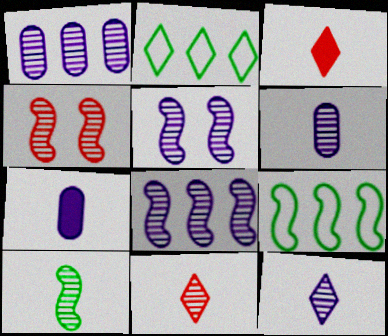[[1, 5, 12], 
[2, 4, 7], 
[4, 8, 10], 
[6, 10, 11]]